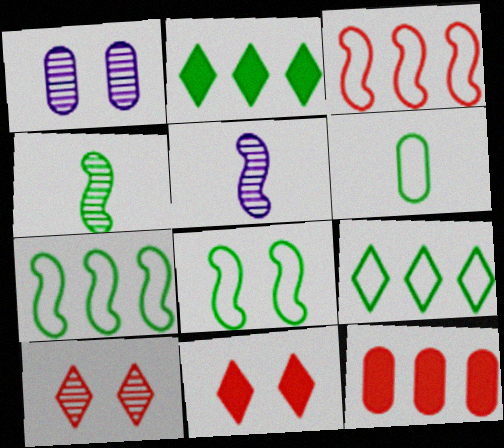[[1, 6, 12], 
[1, 8, 11], 
[6, 8, 9]]